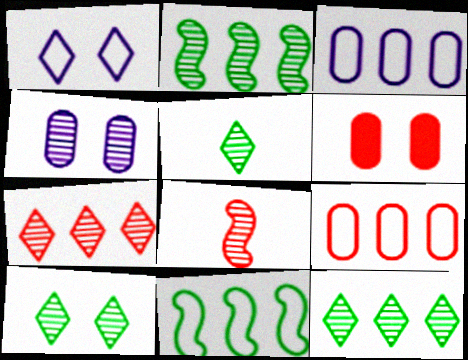[[4, 8, 12], 
[5, 10, 12]]